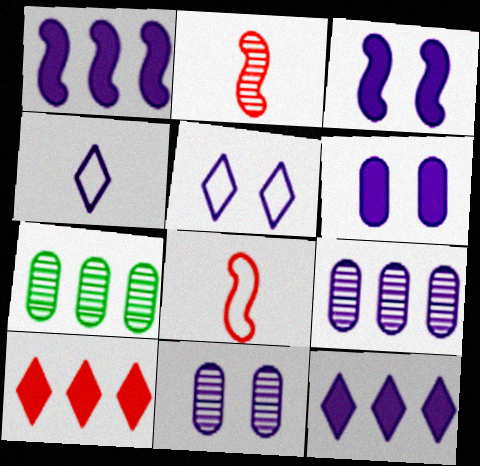[[1, 4, 11], 
[3, 4, 9], 
[3, 5, 11]]